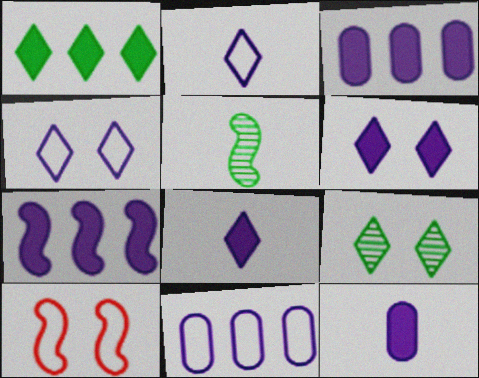[[5, 7, 10], 
[6, 7, 12]]